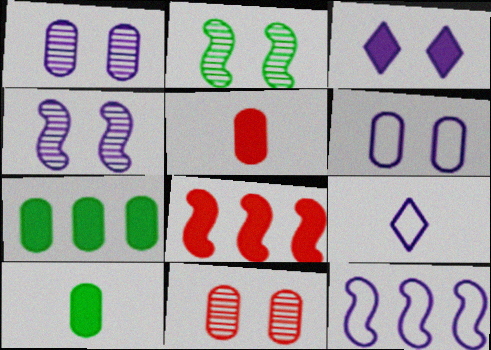[[3, 4, 6], 
[3, 8, 10], 
[6, 9, 12]]